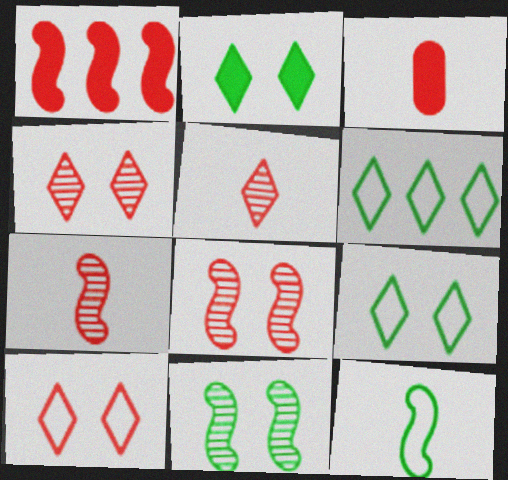[]